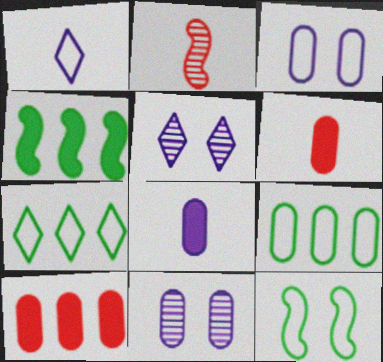[[6, 9, 11]]